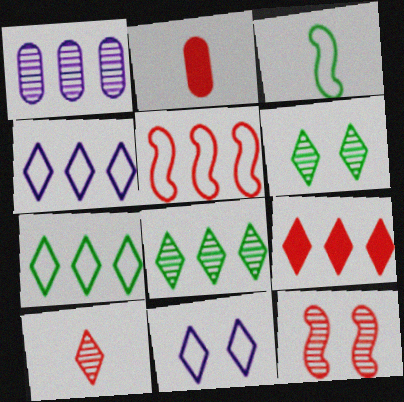[[4, 8, 9]]